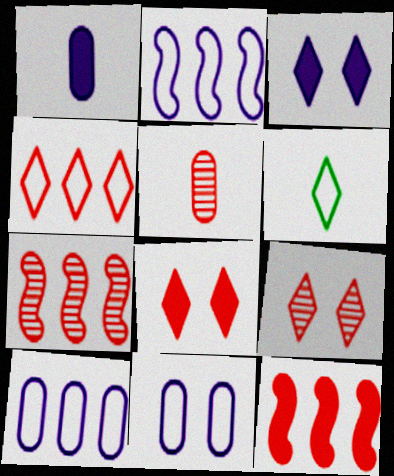[[5, 7, 9]]